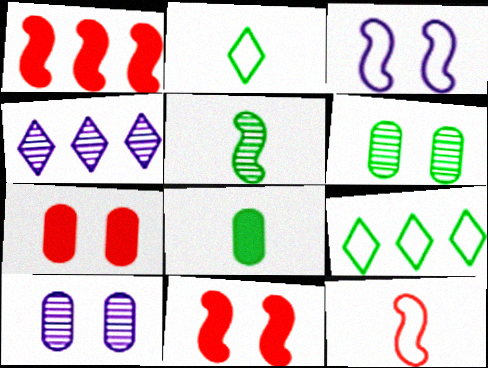[[1, 2, 10], 
[1, 3, 5], 
[2, 5, 8]]